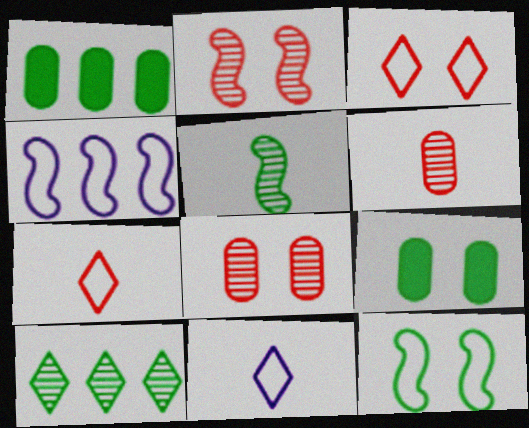[[1, 2, 11]]